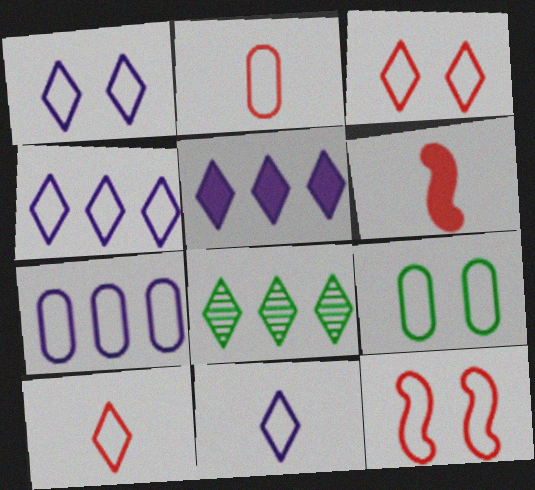[[1, 4, 11], 
[1, 9, 12], 
[2, 7, 9]]